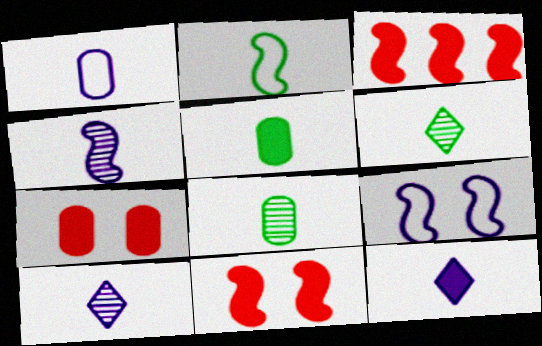[[1, 4, 12], 
[2, 5, 6]]